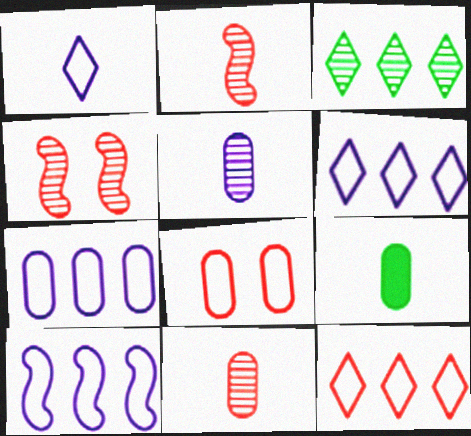[[1, 2, 9], 
[3, 4, 5], 
[4, 6, 9], 
[6, 7, 10]]